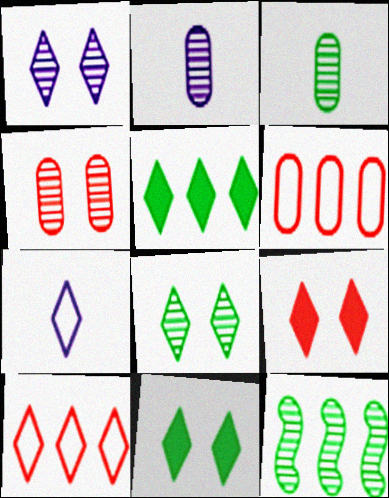[[3, 8, 12]]